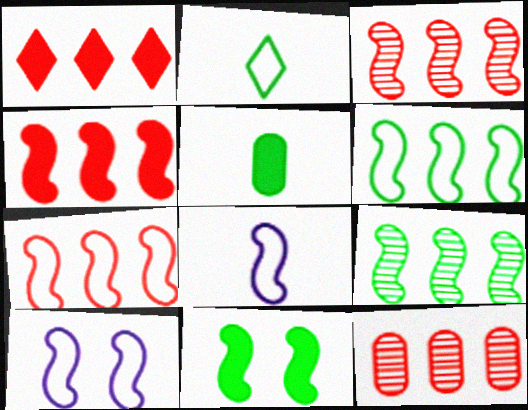[[1, 7, 12], 
[3, 4, 7], 
[3, 8, 11]]